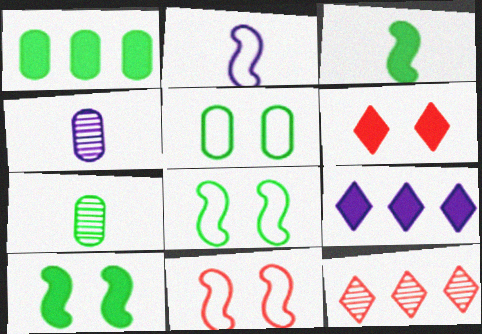[[1, 5, 7], 
[7, 9, 11]]